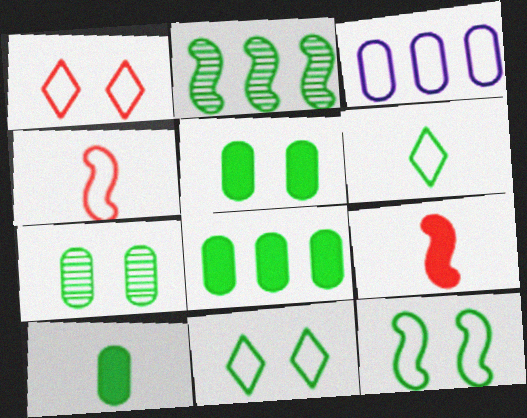[[2, 5, 6], 
[2, 10, 11], 
[3, 4, 11], 
[5, 8, 10]]